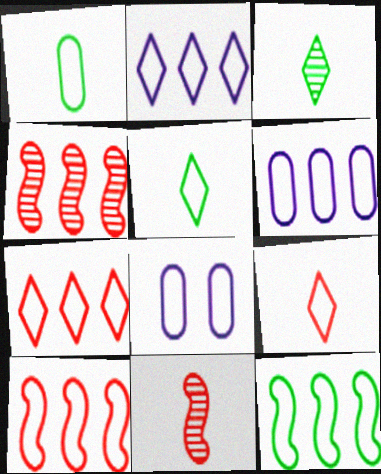[[5, 8, 10], 
[6, 7, 12], 
[8, 9, 12]]